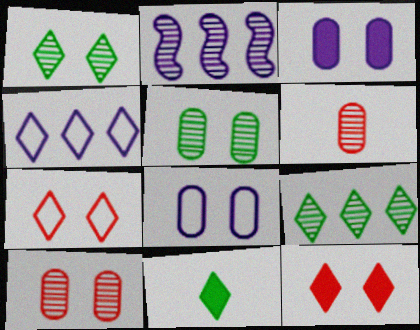[[1, 2, 6]]